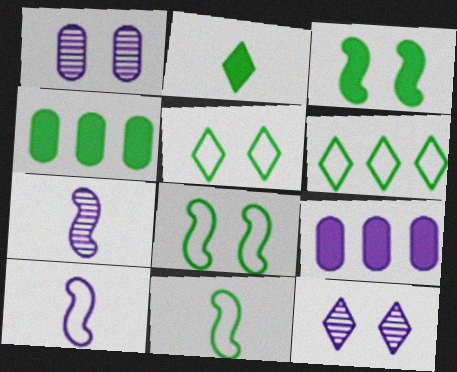[[2, 3, 4], 
[9, 10, 12]]